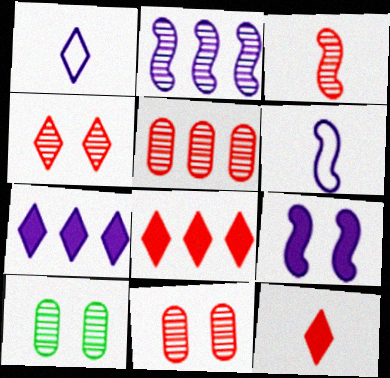[[2, 6, 9], 
[3, 4, 5], 
[6, 8, 10]]